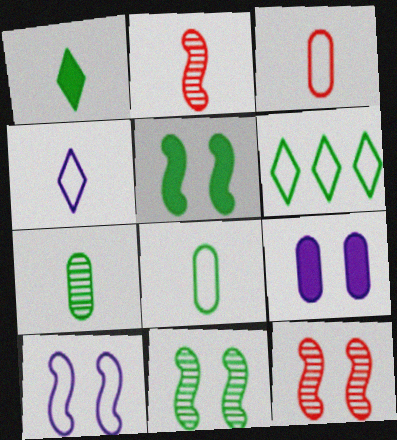[[2, 6, 9], 
[3, 6, 10], 
[5, 6, 7], 
[5, 10, 12]]